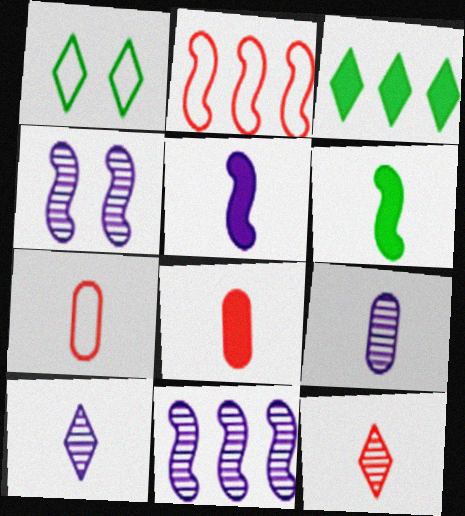[[1, 8, 11], 
[2, 4, 6], 
[3, 4, 7], 
[6, 7, 10]]